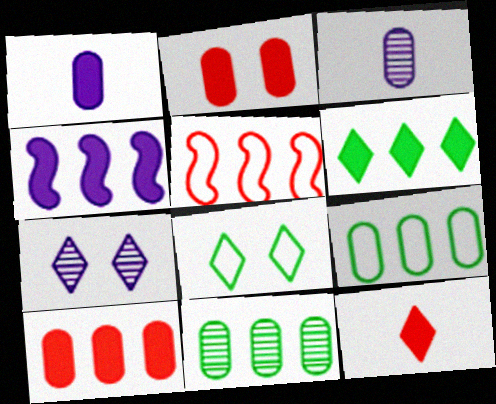[[2, 3, 9], 
[4, 6, 10]]